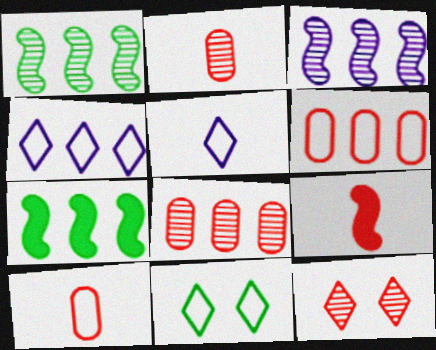[[4, 7, 8], 
[6, 9, 12]]